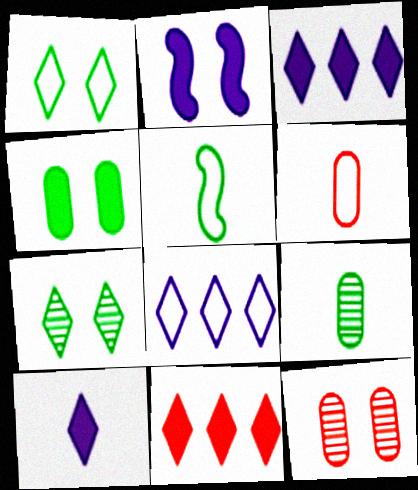[[1, 2, 12], 
[3, 5, 12]]